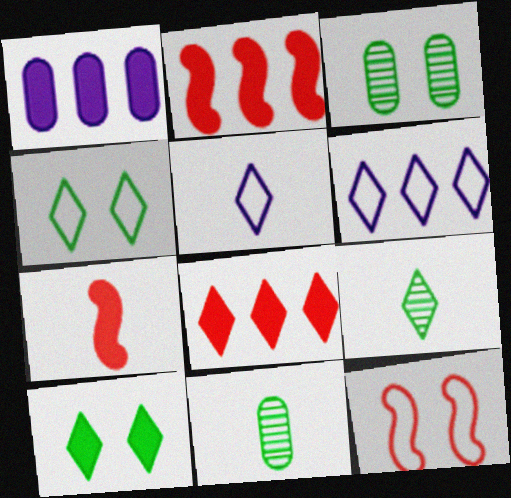[[1, 7, 10], 
[1, 9, 12], 
[2, 3, 5], 
[3, 6, 7], 
[5, 7, 11]]